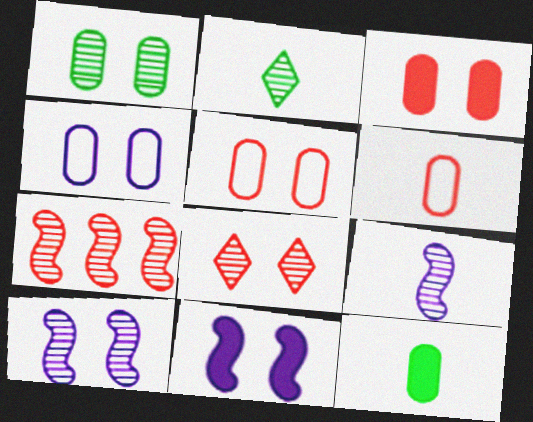[[1, 3, 4], 
[1, 8, 10]]